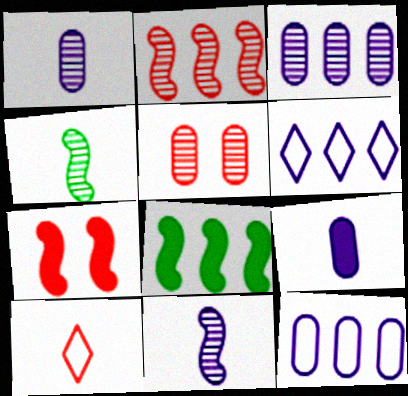[[4, 9, 10]]